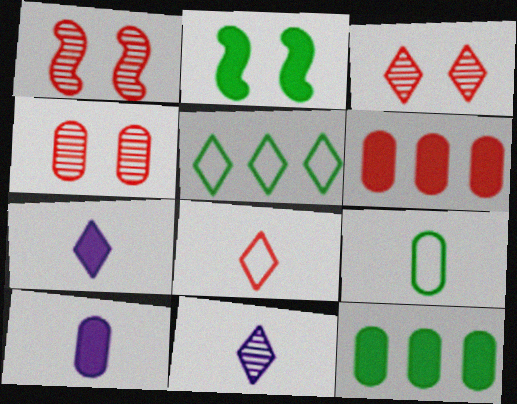[[1, 3, 4], 
[1, 5, 10], 
[1, 6, 8], 
[2, 6, 7], 
[3, 5, 7]]